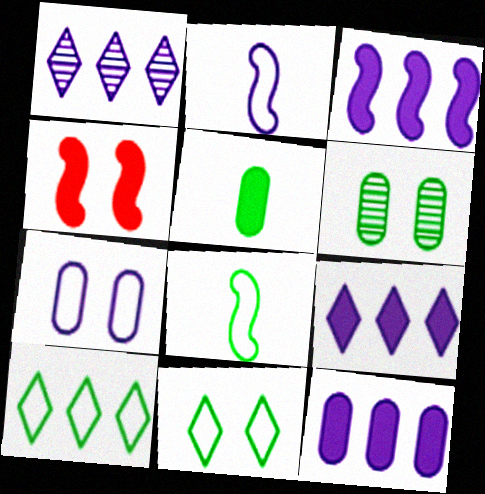[[3, 9, 12], 
[4, 5, 9]]